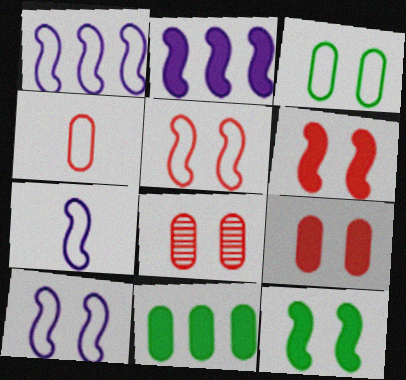[[1, 7, 10]]